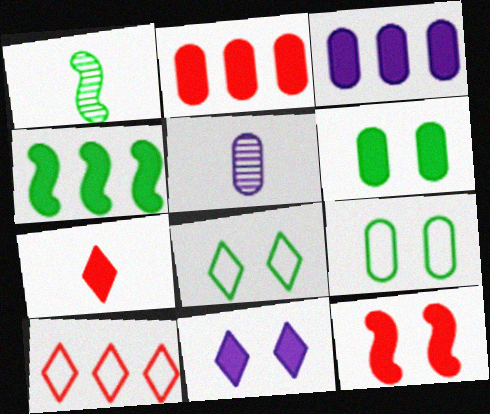[[2, 5, 9], 
[2, 7, 12], 
[6, 11, 12]]